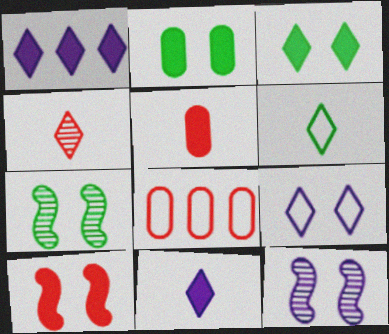[[4, 6, 11], 
[4, 8, 10], 
[7, 8, 11]]